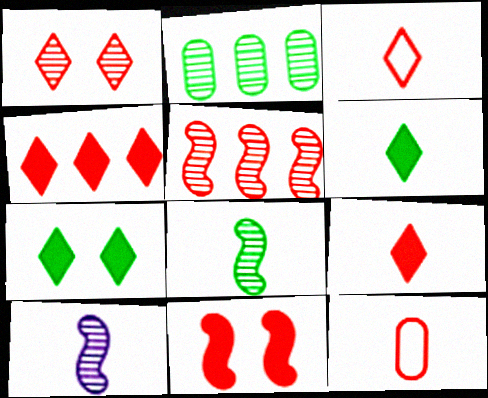[[1, 2, 10], 
[1, 3, 4], 
[6, 10, 12]]